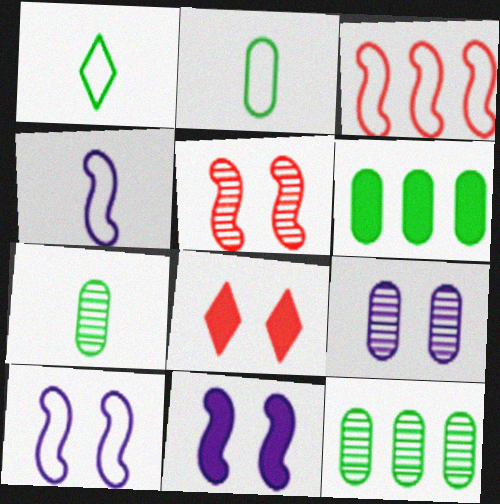[[4, 8, 12]]